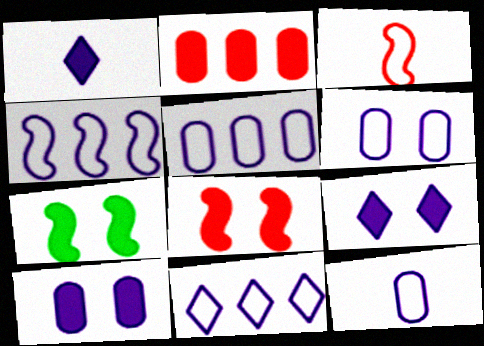[[1, 2, 7], 
[4, 5, 11], 
[5, 6, 12]]